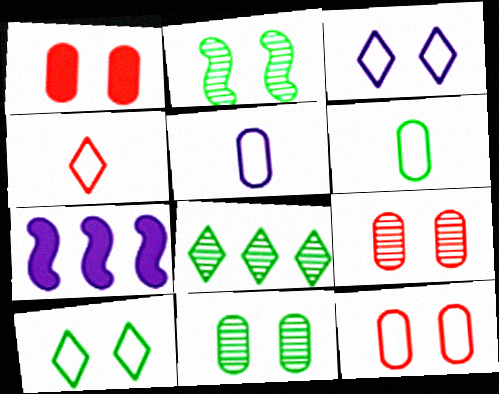[[1, 2, 3], 
[1, 9, 12], 
[4, 7, 11]]